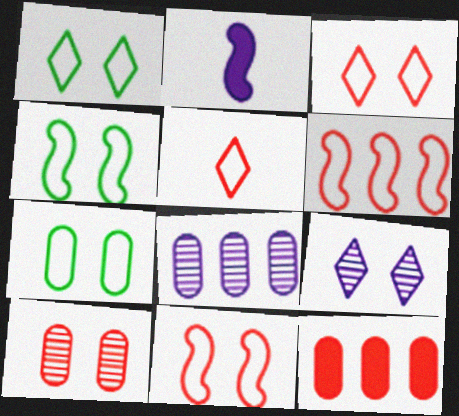[[1, 4, 7]]